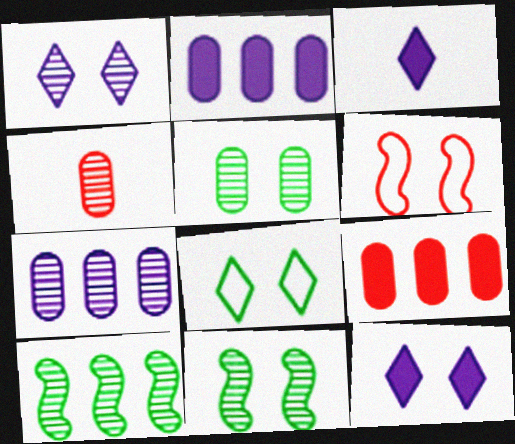[[1, 4, 10], 
[4, 5, 7], 
[5, 6, 12]]